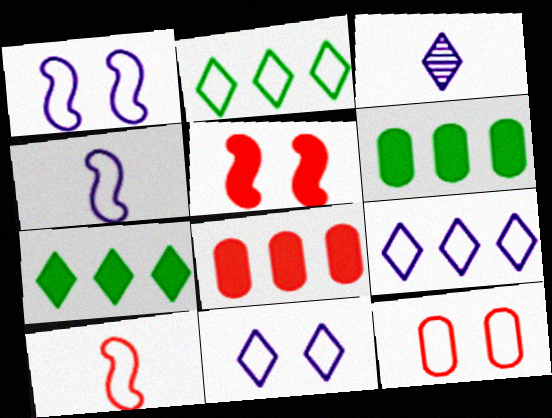[[2, 4, 12]]